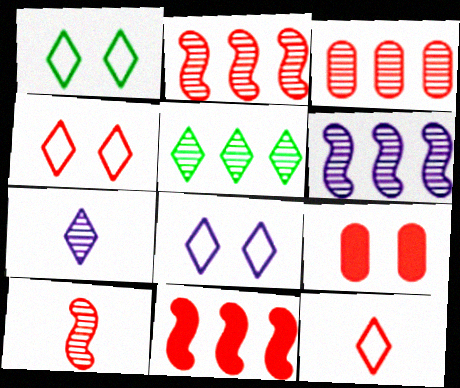[[1, 4, 8], 
[2, 9, 12], 
[3, 5, 6]]